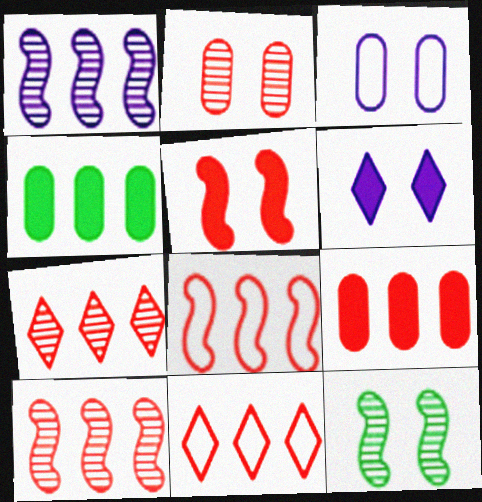[[1, 4, 11], 
[7, 8, 9], 
[9, 10, 11]]